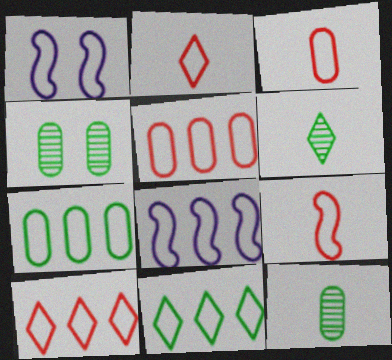[[1, 2, 7], 
[1, 3, 11], 
[2, 3, 9], 
[5, 8, 11], 
[7, 8, 10]]